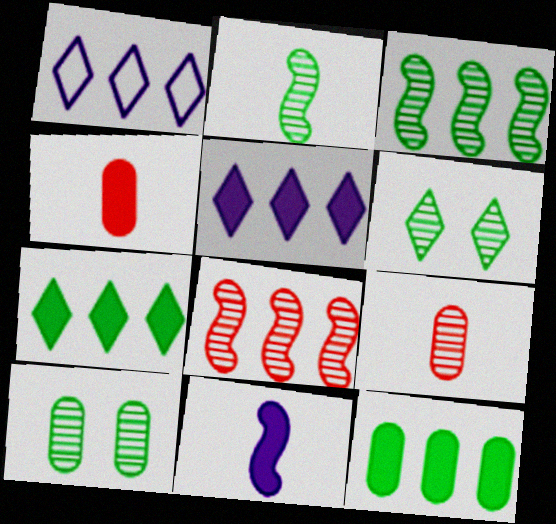[[1, 8, 12]]